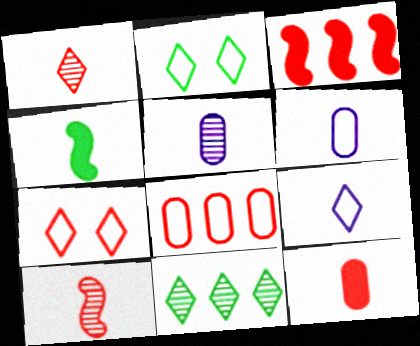[[1, 4, 6], 
[2, 3, 5]]